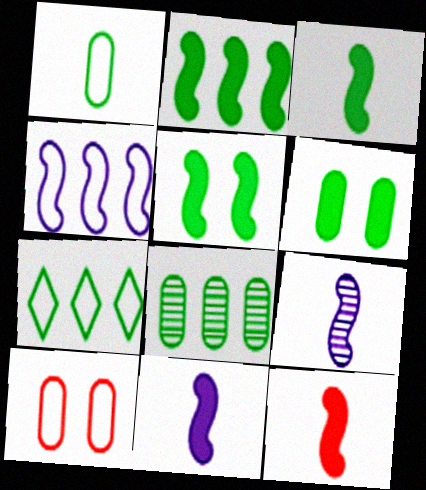[[1, 6, 8], 
[2, 3, 5], 
[2, 7, 8], 
[3, 11, 12]]